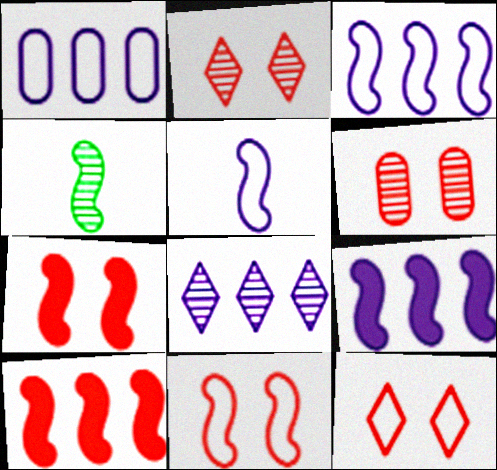[[1, 8, 9], 
[3, 4, 7], 
[4, 6, 8], 
[4, 9, 11], 
[6, 7, 12]]